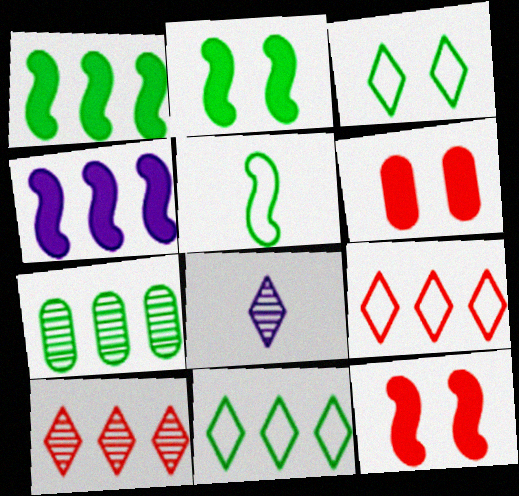[[1, 7, 11], 
[4, 7, 9]]